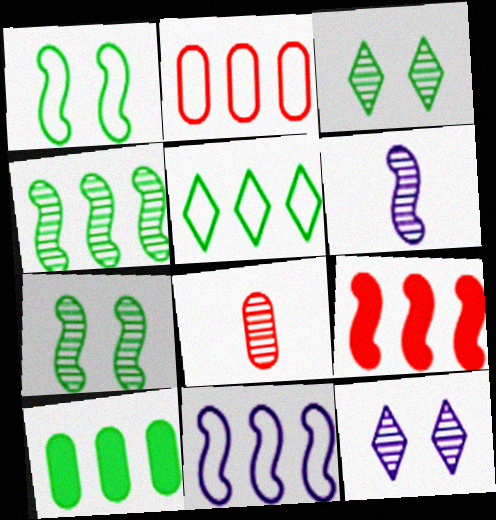[[1, 6, 9], 
[2, 5, 11], 
[4, 5, 10], 
[4, 8, 12], 
[4, 9, 11]]